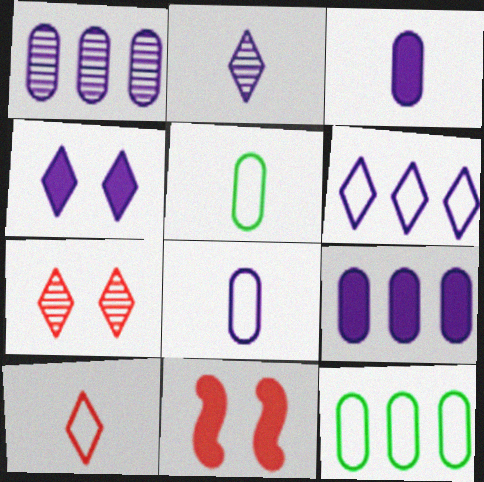[[2, 4, 6], 
[2, 11, 12]]